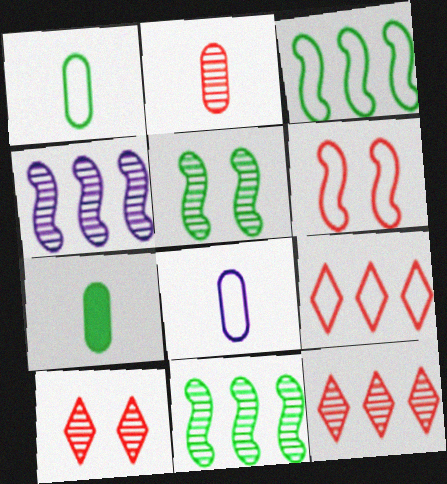[[2, 7, 8]]